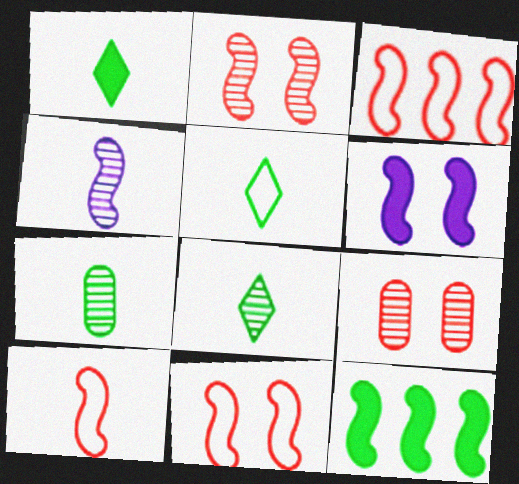[[1, 5, 8], 
[3, 10, 11], 
[4, 11, 12]]